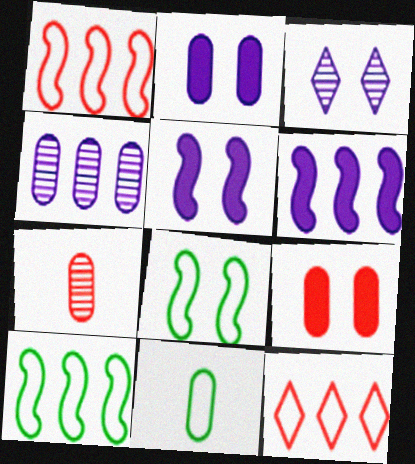[[3, 8, 9], 
[4, 9, 11]]